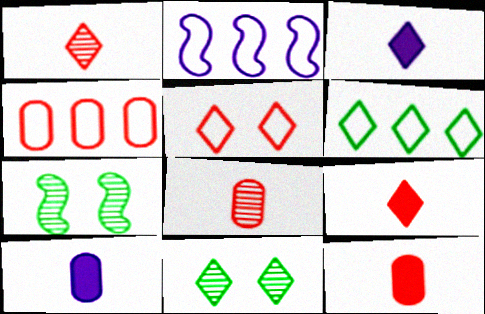[[2, 4, 6], 
[2, 11, 12], 
[3, 4, 7]]